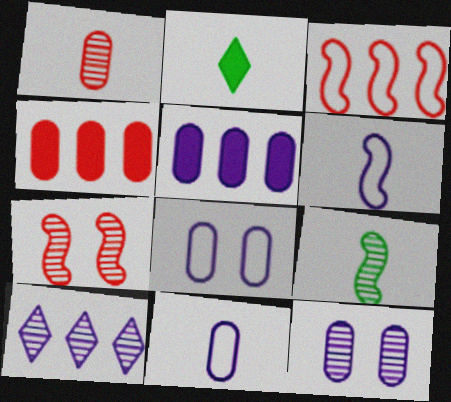[[1, 2, 6], 
[2, 3, 12], 
[5, 11, 12]]